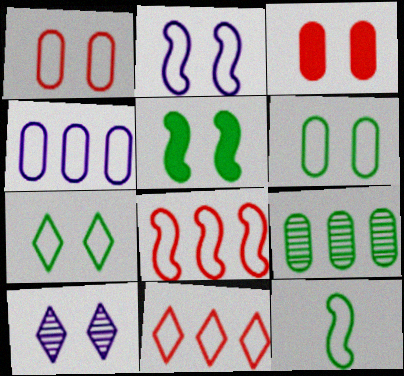[[1, 2, 7], 
[1, 5, 10], 
[2, 8, 12]]